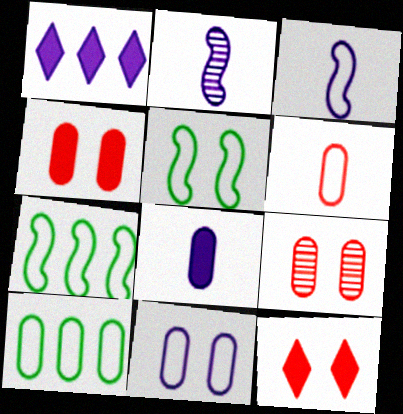[[1, 2, 11], 
[2, 10, 12], 
[6, 10, 11], 
[8, 9, 10]]